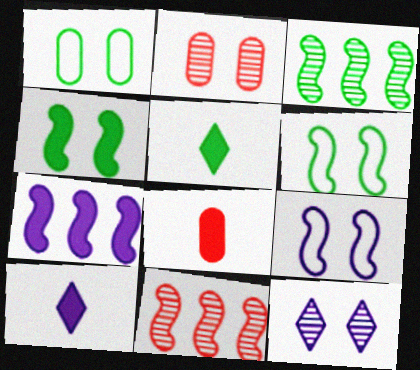[[1, 3, 5], 
[1, 10, 11]]